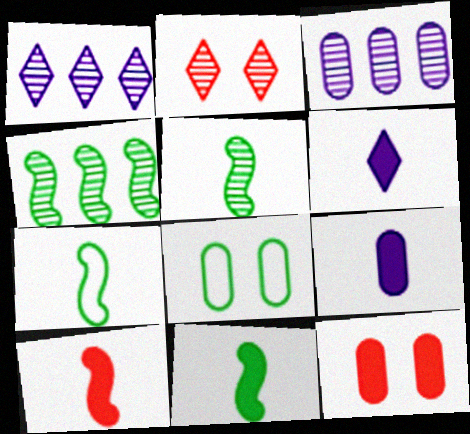[[1, 7, 12], 
[1, 8, 10], 
[2, 3, 5], 
[5, 7, 11]]